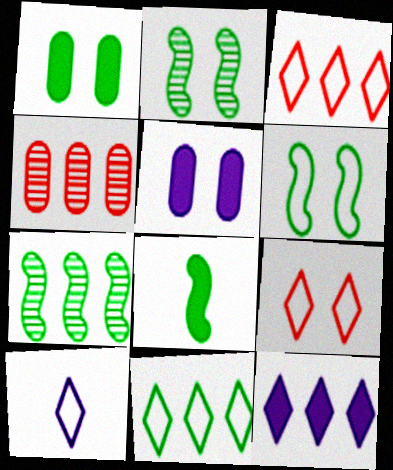[[2, 5, 9], 
[6, 7, 8], 
[9, 10, 11]]